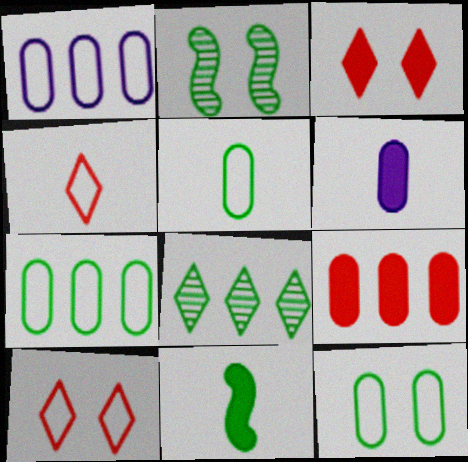[[5, 7, 12], 
[8, 11, 12]]